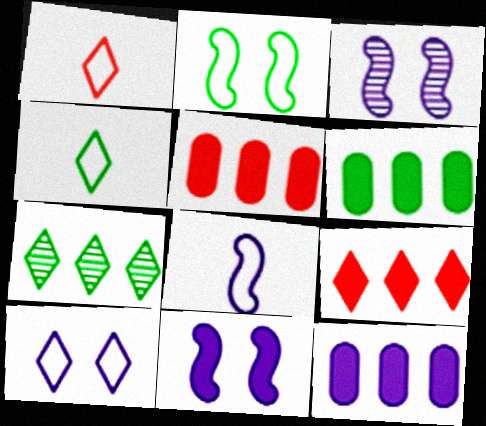[[1, 3, 6], 
[3, 4, 5], 
[5, 6, 12]]